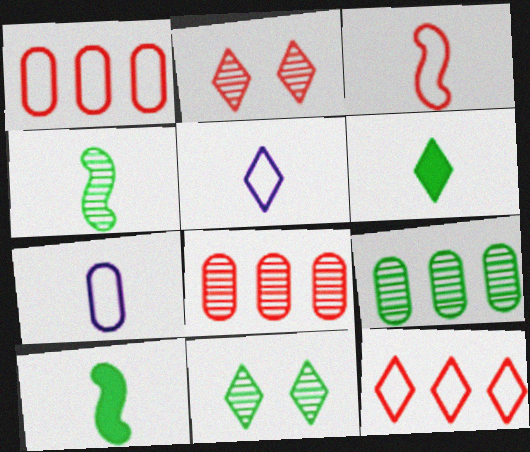[[4, 9, 11]]